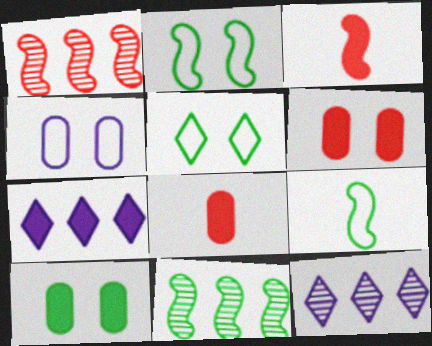[[2, 8, 12], 
[3, 7, 10], 
[6, 9, 12]]